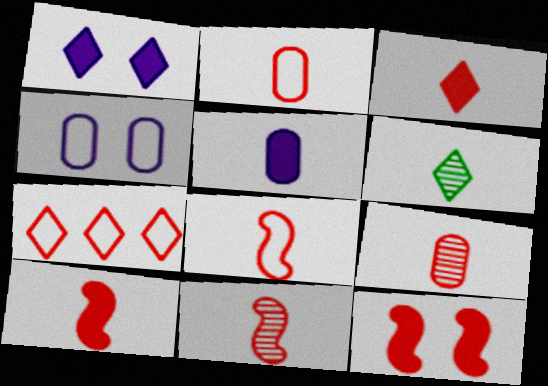[[1, 6, 7], 
[2, 3, 11], 
[3, 8, 9], 
[5, 6, 8], 
[7, 9, 12], 
[8, 10, 11]]